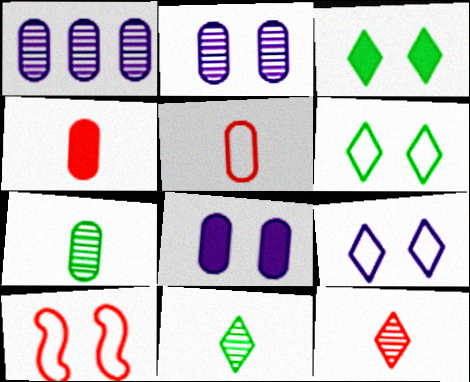[[2, 3, 10]]